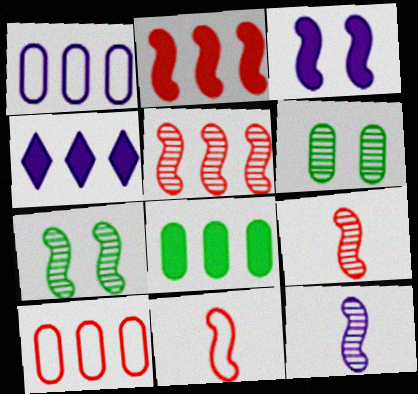[[2, 4, 8], 
[4, 6, 11], 
[5, 7, 12]]